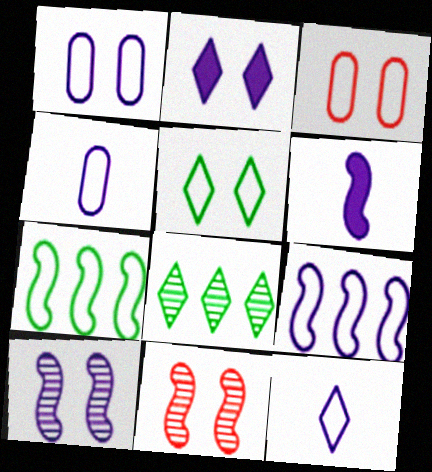[[1, 2, 10], 
[1, 9, 12], 
[3, 6, 8], 
[3, 7, 12], 
[6, 7, 11], 
[6, 9, 10]]